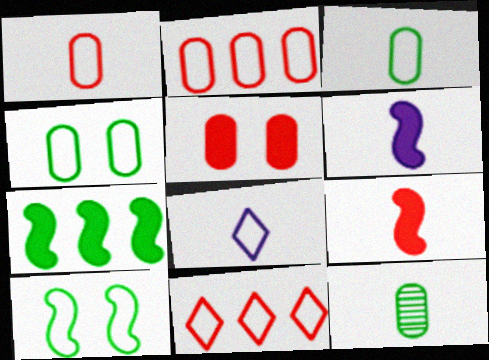[[2, 8, 10], 
[8, 9, 12]]